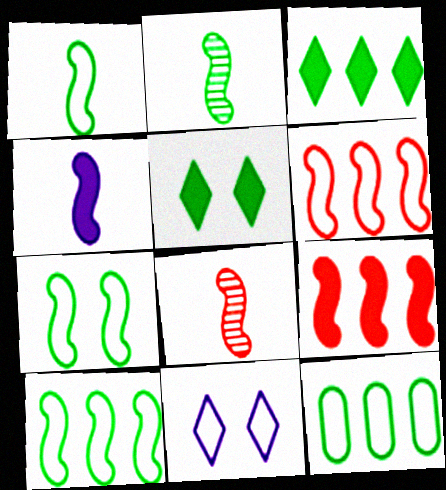[[1, 4, 8], 
[1, 7, 10], 
[2, 5, 12]]